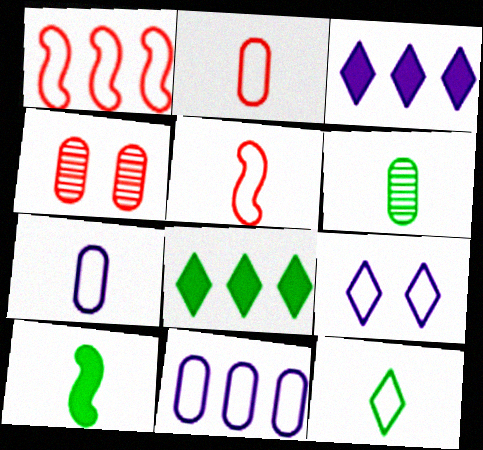[[5, 7, 12], 
[6, 10, 12]]